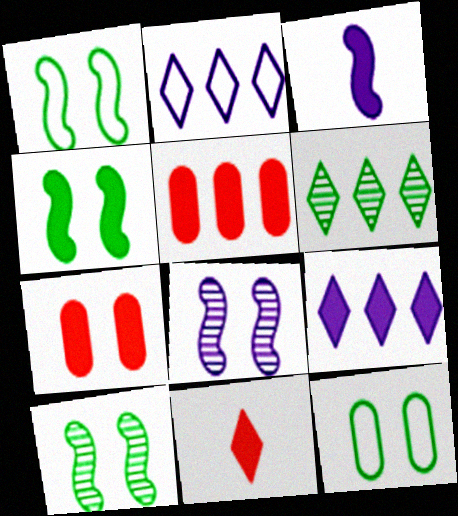[[1, 4, 10]]